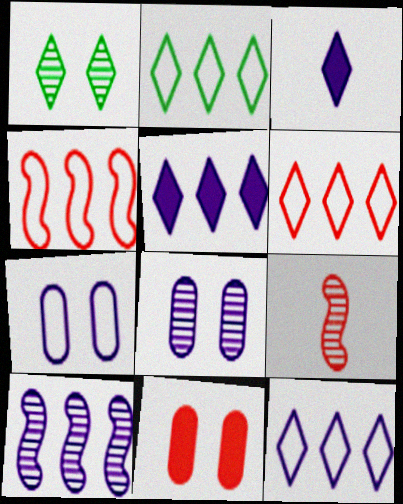[[1, 3, 6], 
[2, 6, 12], 
[3, 7, 10], 
[6, 9, 11]]